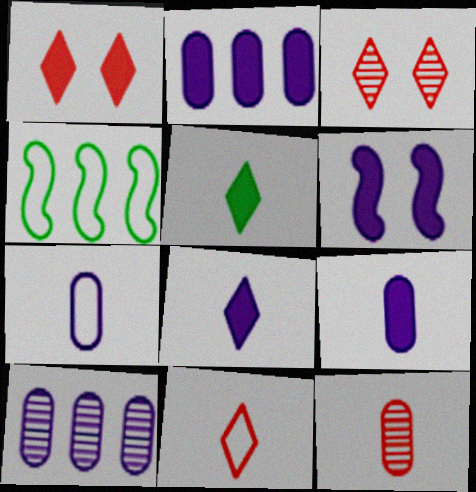[[2, 6, 8], 
[3, 4, 9]]